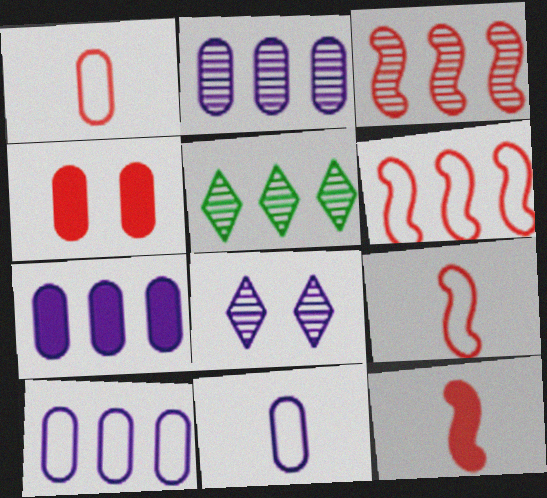[[2, 3, 5], 
[2, 7, 10], 
[5, 6, 7]]